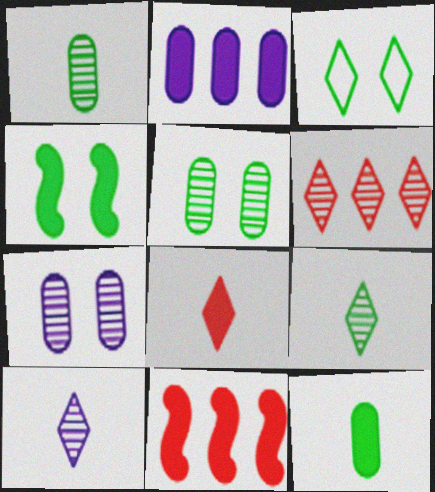[[2, 4, 8], 
[3, 4, 5]]